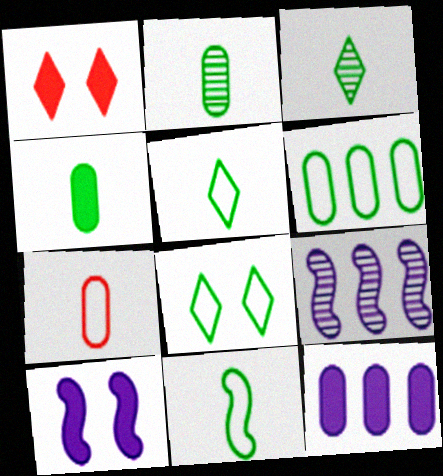[[3, 4, 11], 
[6, 8, 11]]